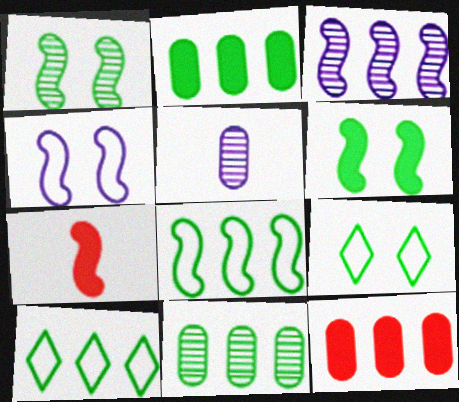[[3, 10, 12]]